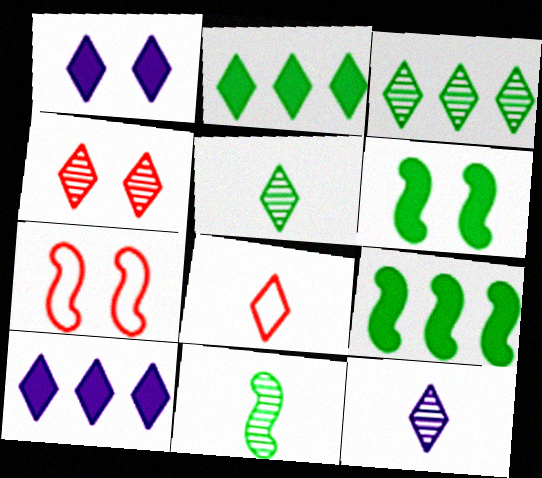[[1, 3, 8], 
[3, 4, 12]]